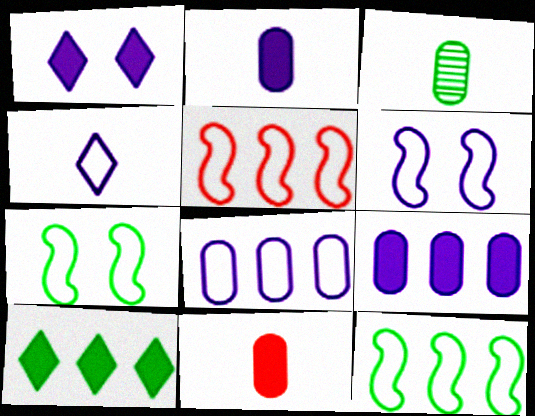[[1, 3, 5], 
[3, 7, 10], 
[4, 6, 8]]